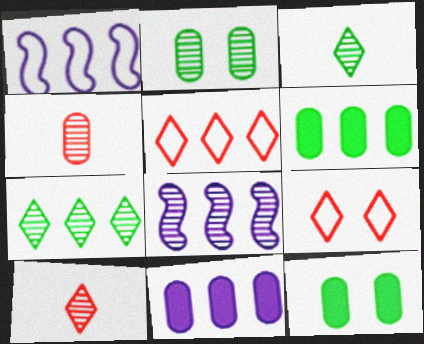[[1, 10, 12], 
[2, 8, 10], 
[5, 6, 8]]